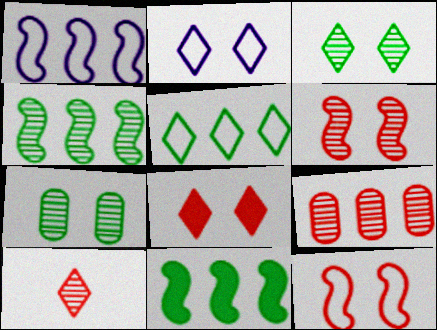[[2, 3, 8], 
[6, 9, 10]]